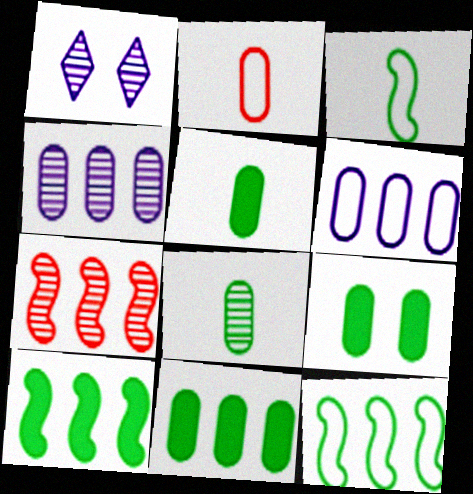[[1, 2, 10], 
[1, 7, 8], 
[2, 4, 9], 
[5, 9, 11]]